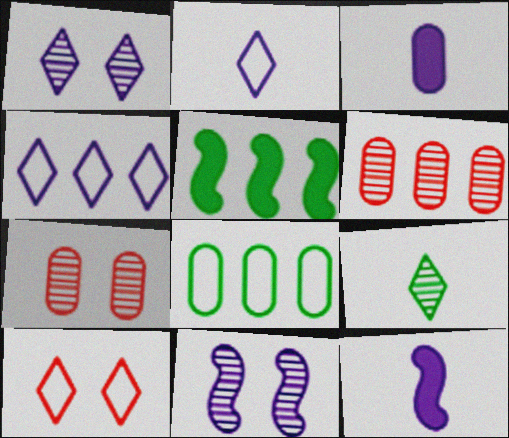[[2, 5, 7], 
[3, 4, 11], 
[3, 7, 8], 
[4, 5, 6], 
[6, 9, 11]]